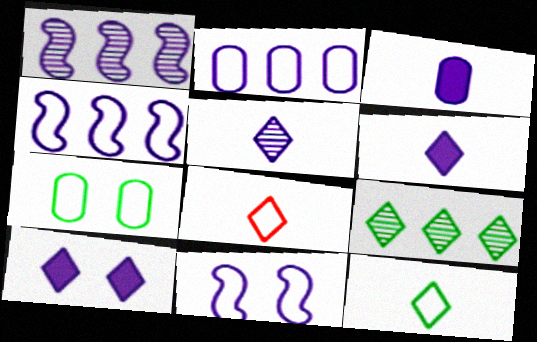[[4, 7, 8], 
[8, 9, 10]]